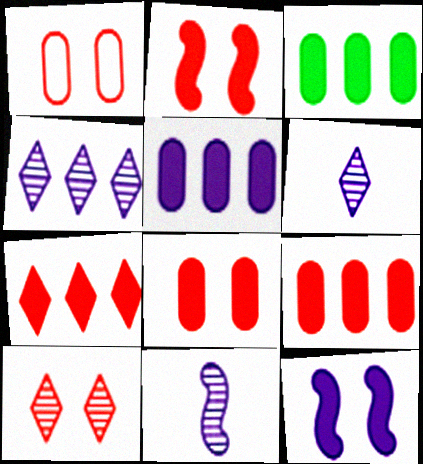[[1, 2, 10], 
[3, 5, 9]]